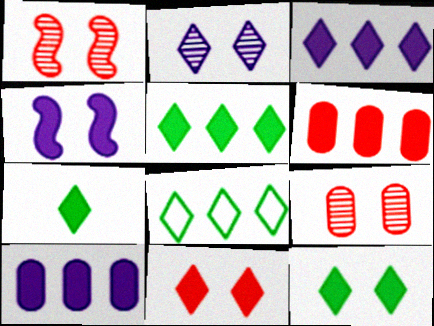[[3, 7, 11], 
[4, 6, 7], 
[5, 7, 12]]